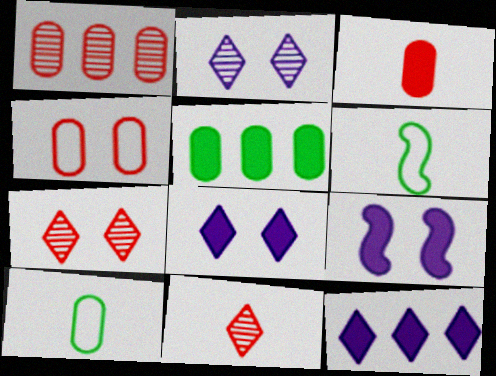[[1, 3, 4], 
[1, 6, 8]]